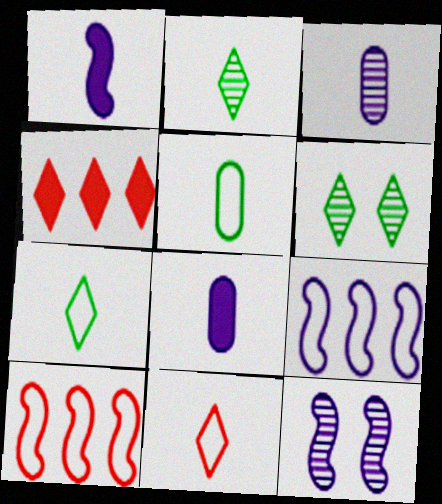[[1, 9, 12], 
[4, 5, 12], 
[6, 8, 10]]